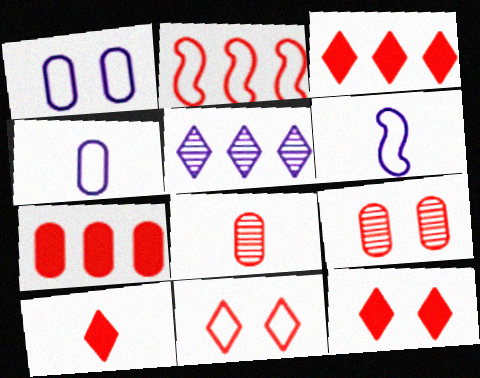[[2, 8, 12], 
[2, 9, 10], 
[3, 10, 12]]